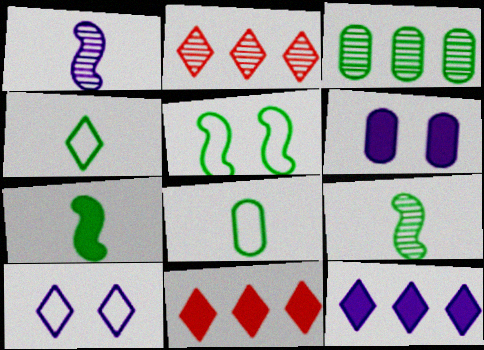[[6, 7, 11]]